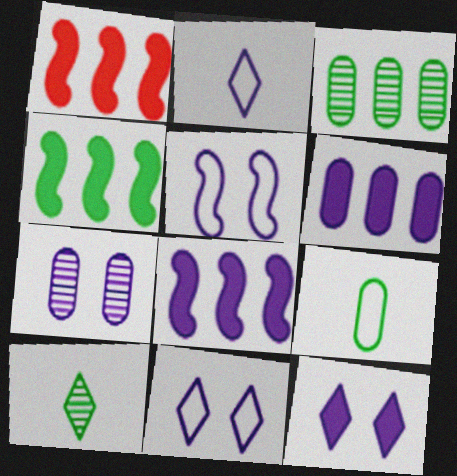[[1, 4, 8], 
[2, 7, 8], 
[5, 7, 12]]